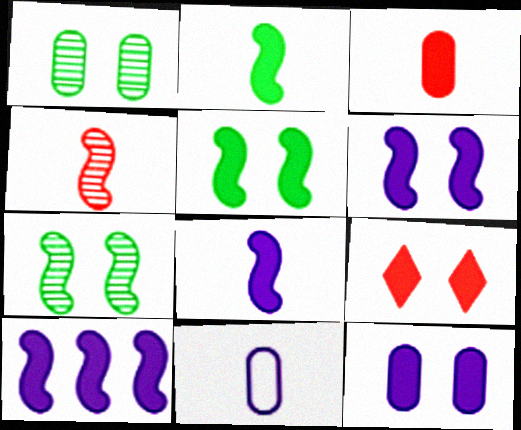[[5, 9, 12], 
[6, 8, 10]]